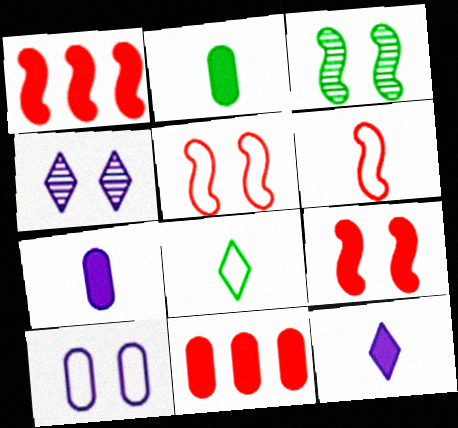[]